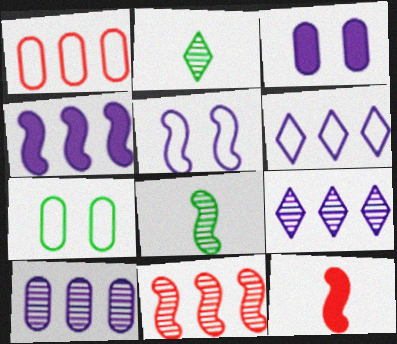[[4, 6, 10], 
[7, 9, 12]]